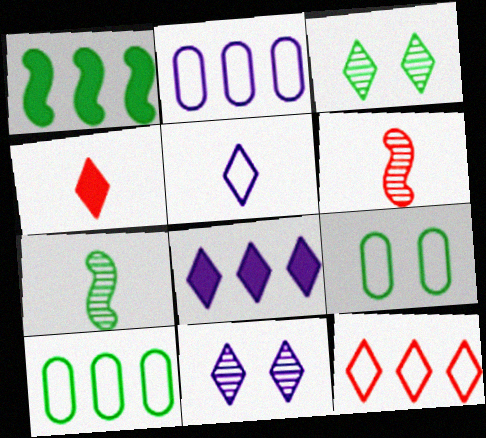[[5, 8, 11], 
[6, 8, 9]]